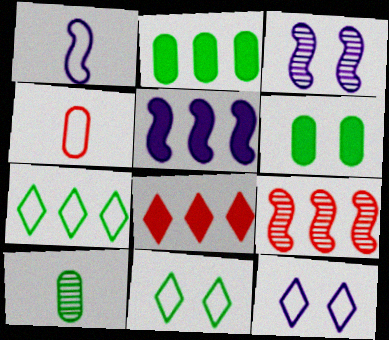[[1, 3, 5], 
[2, 5, 8]]